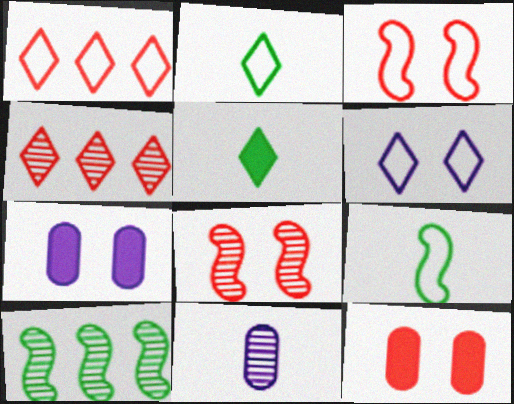[[1, 2, 6], 
[4, 5, 6], 
[4, 7, 9]]